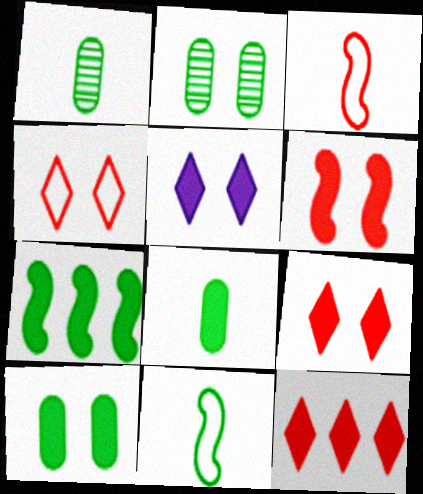[[5, 6, 10]]